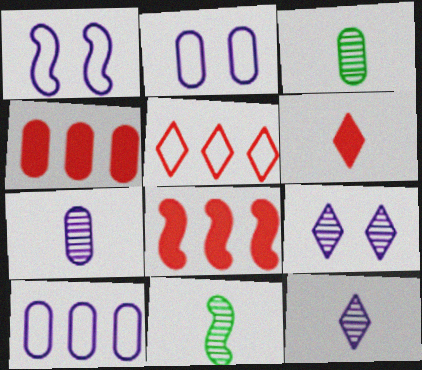[[1, 8, 11], 
[2, 3, 4]]